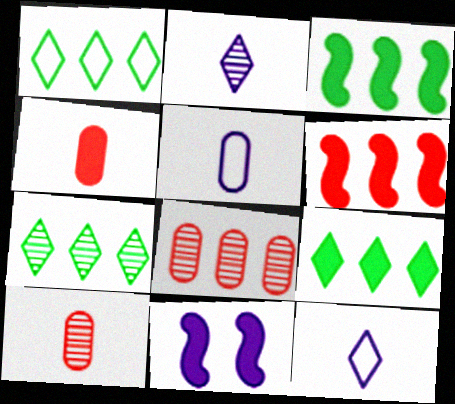[[1, 7, 9], 
[1, 10, 11], 
[4, 9, 11]]